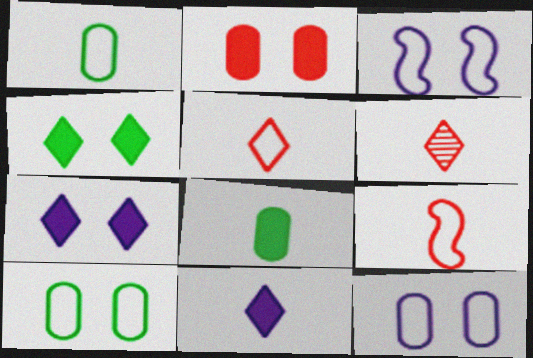[]